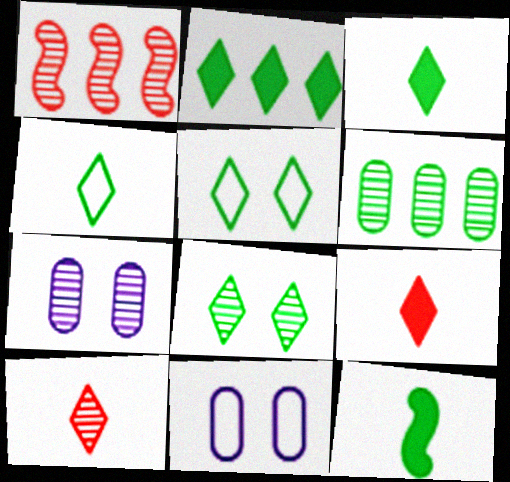[[1, 3, 11], 
[2, 4, 8], 
[5, 6, 12]]